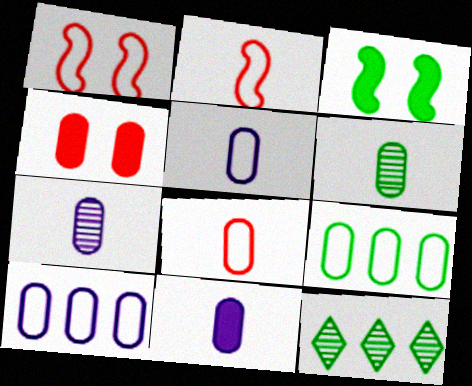[[1, 11, 12], 
[4, 6, 10], 
[4, 7, 9], 
[5, 7, 11], 
[6, 8, 11]]